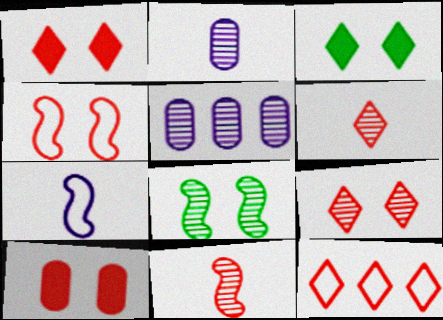[[1, 6, 12], 
[4, 9, 10], 
[5, 6, 8], 
[10, 11, 12]]